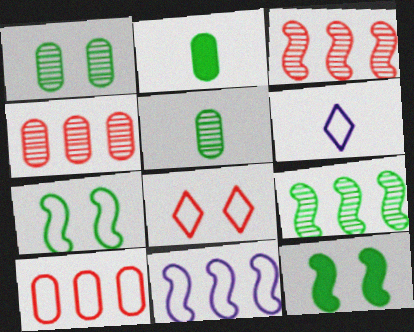[[4, 6, 12], 
[6, 7, 10]]